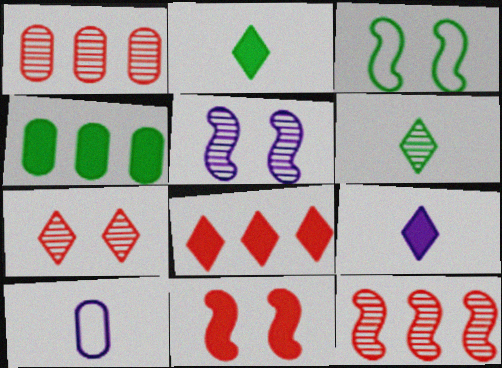[[1, 3, 9], 
[1, 5, 6], 
[3, 4, 6], 
[3, 5, 11], 
[4, 9, 11]]